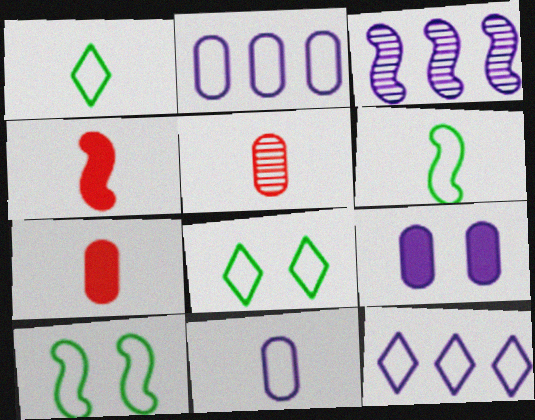[[3, 4, 10], 
[3, 7, 8]]